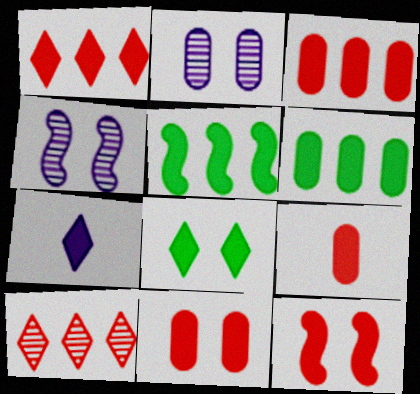[[1, 7, 8], 
[1, 9, 12], 
[3, 9, 11], 
[5, 7, 11], 
[6, 7, 12]]